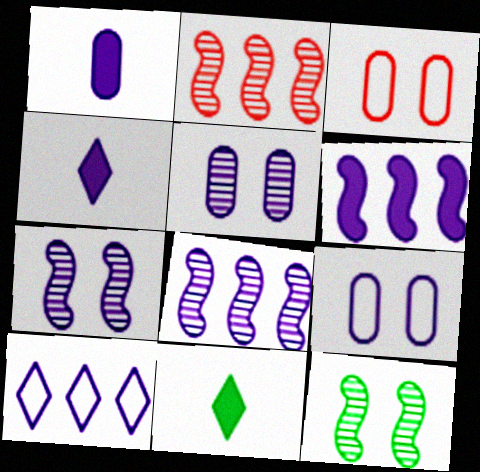[[1, 7, 10], 
[2, 9, 11], 
[3, 8, 11], 
[4, 8, 9]]